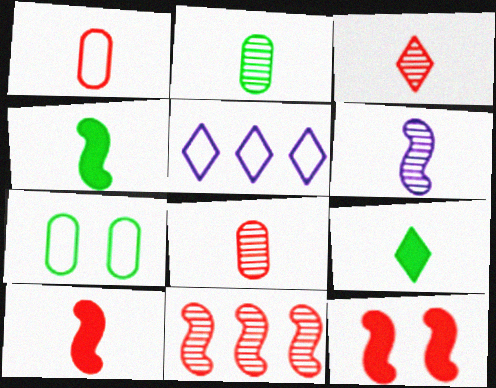[[1, 3, 10], 
[1, 6, 9], 
[2, 3, 6], 
[2, 5, 12]]